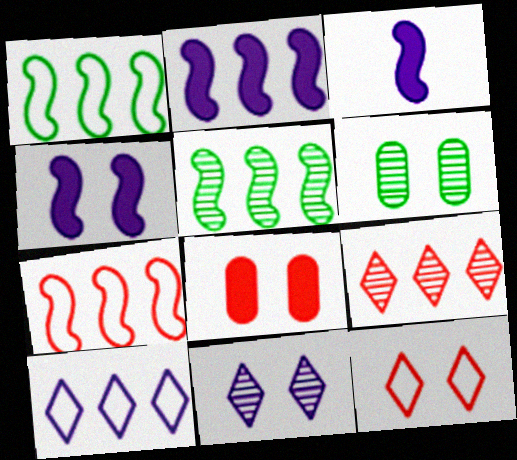[[2, 3, 4], 
[2, 5, 7], 
[4, 6, 12]]